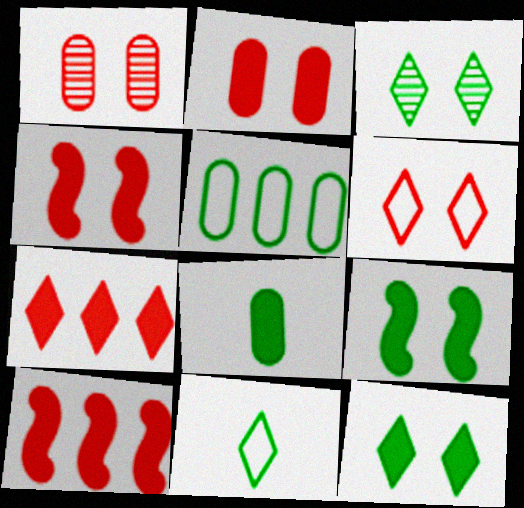[[1, 4, 6]]